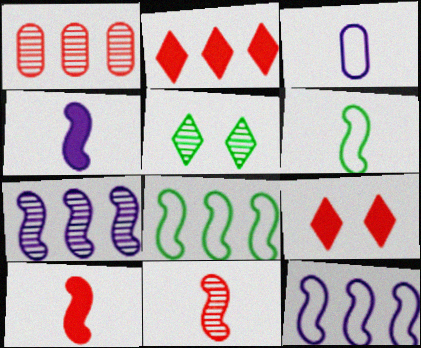[[4, 6, 11]]